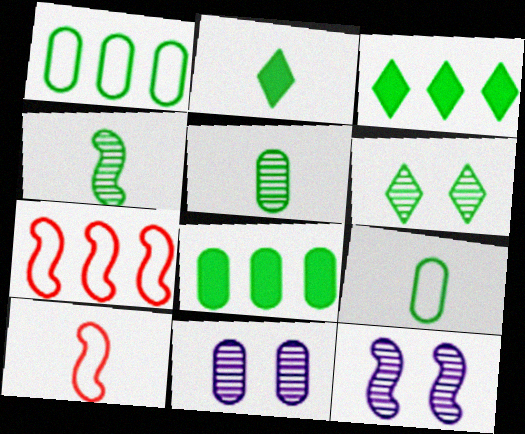[[2, 4, 9], 
[2, 7, 11], 
[3, 10, 11]]